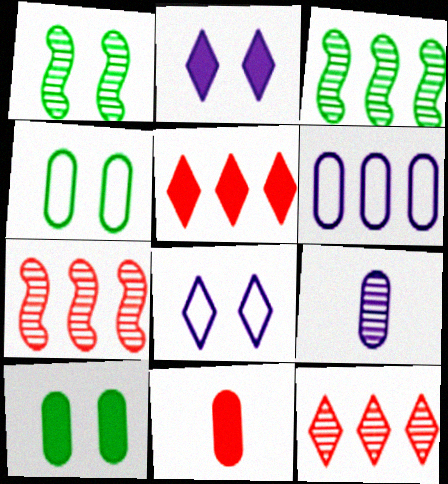[[1, 9, 12], 
[3, 5, 6], 
[3, 8, 11]]